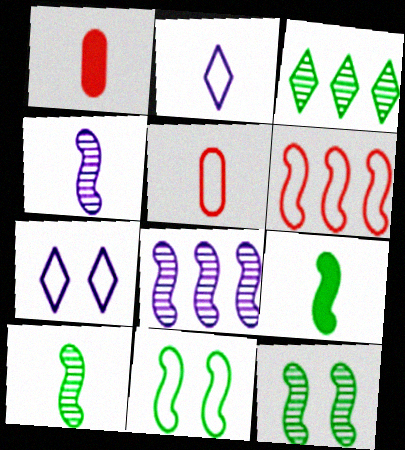[[1, 2, 10]]